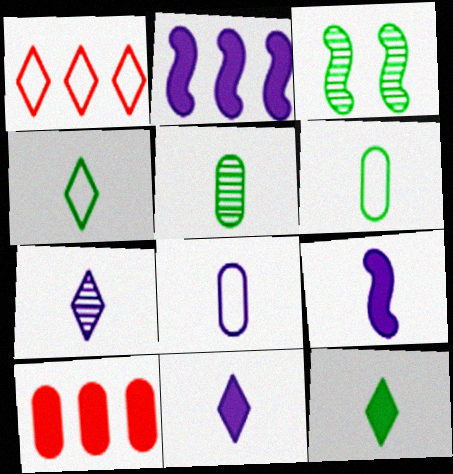[[7, 8, 9]]